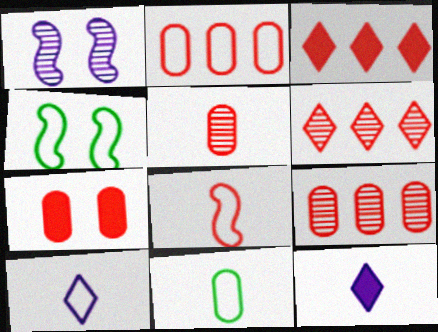[[1, 3, 11], 
[2, 4, 10], 
[2, 5, 7], 
[4, 9, 12], 
[6, 7, 8], 
[8, 10, 11]]